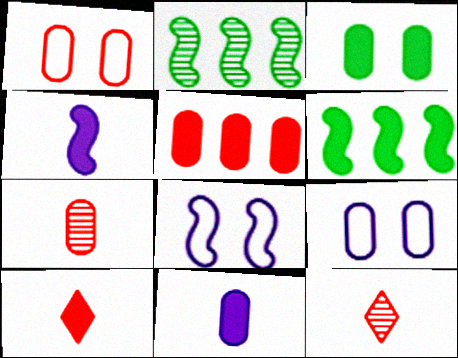[[1, 5, 7], 
[2, 9, 10], 
[3, 5, 11], 
[6, 9, 12]]